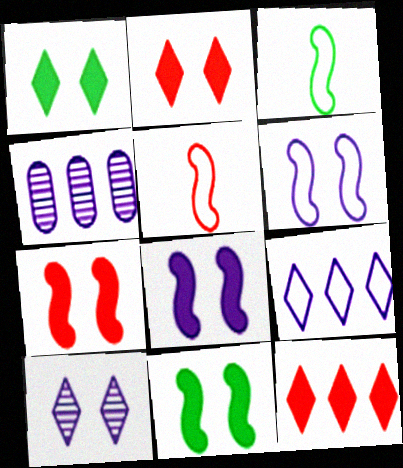[[1, 4, 5], 
[2, 3, 4], 
[7, 8, 11]]